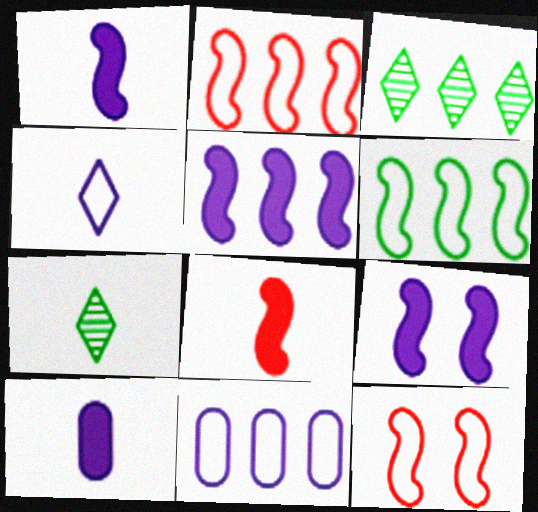[[1, 5, 9], 
[3, 10, 12]]